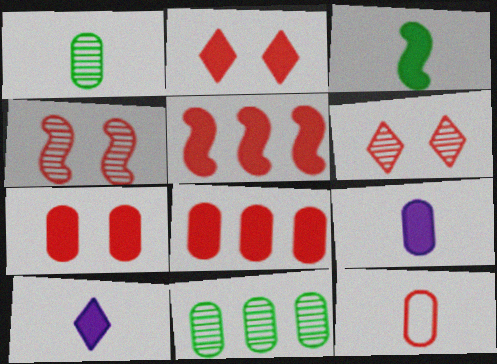[[1, 9, 12], 
[5, 6, 12]]